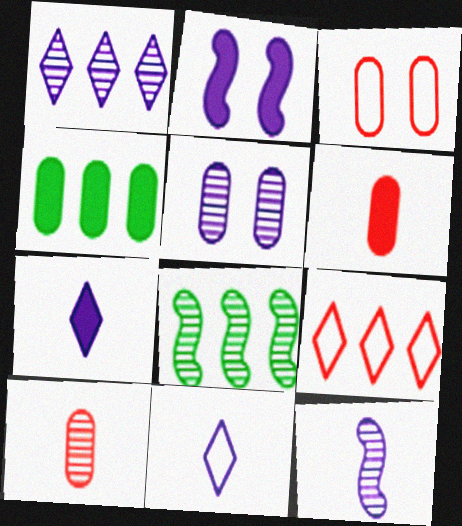[[1, 5, 12], 
[3, 7, 8]]